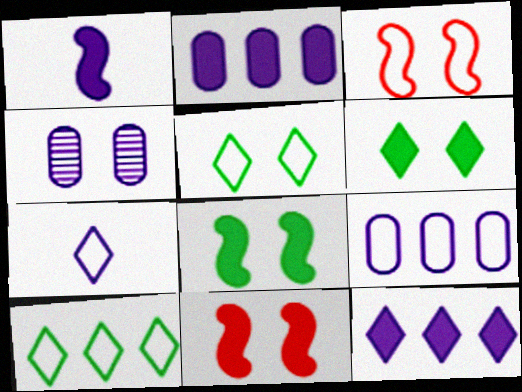[[3, 4, 6], 
[4, 5, 11]]